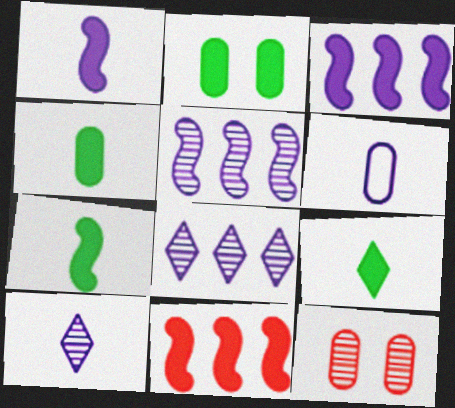[[1, 6, 10], 
[4, 7, 9]]